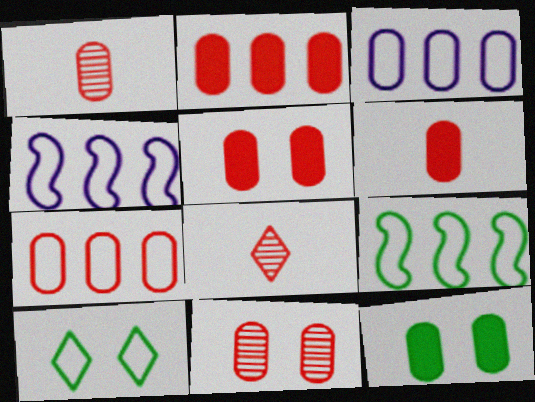[[1, 3, 12], 
[1, 5, 7], 
[2, 5, 6], 
[4, 8, 12], 
[6, 7, 11]]